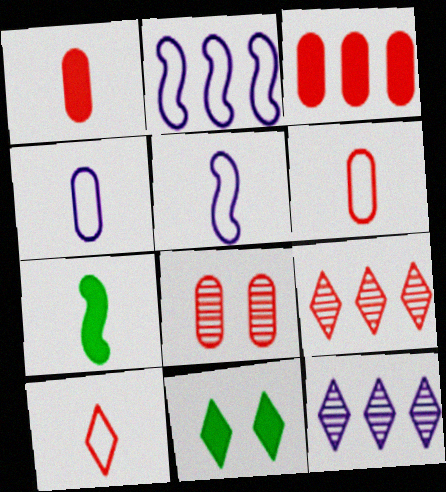[[3, 6, 8], 
[10, 11, 12]]